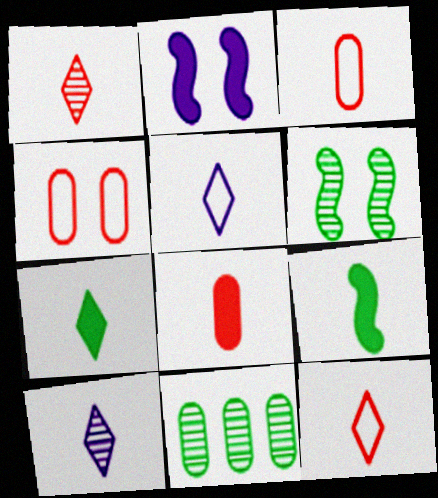[[1, 5, 7], 
[2, 11, 12], 
[3, 9, 10], 
[7, 10, 12]]